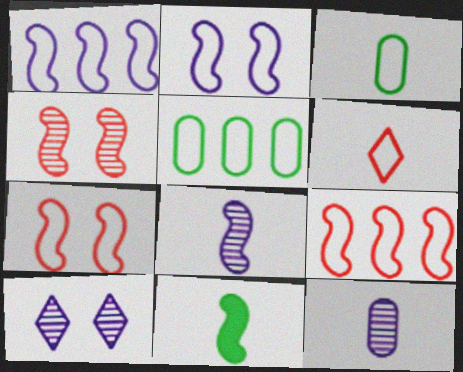[[1, 4, 11], 
[2, 5, 6], 
[6, 11, 12]]